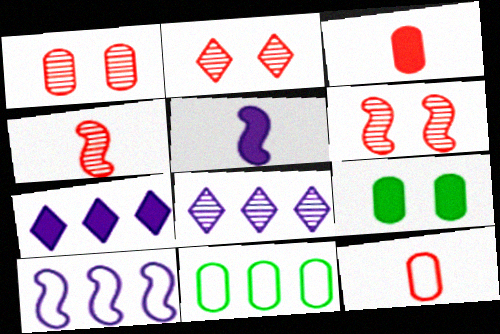[[1, 2, 6], 
[2, 5, 11]]